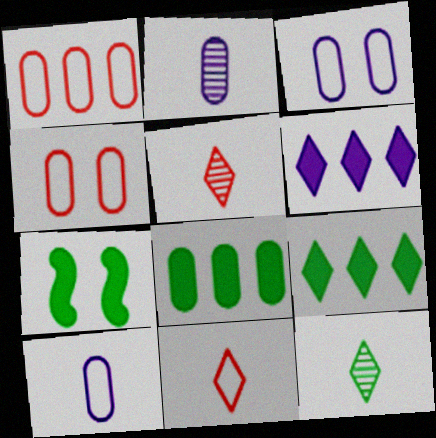[[2, 4, 8]]